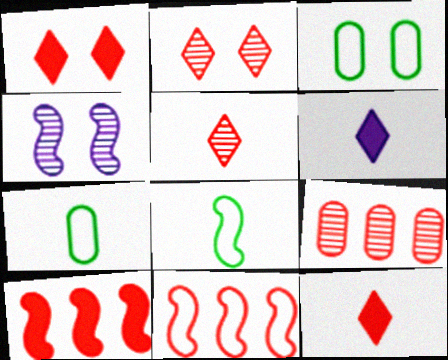[[1, 3, 4], 
[4, 8, 10]]